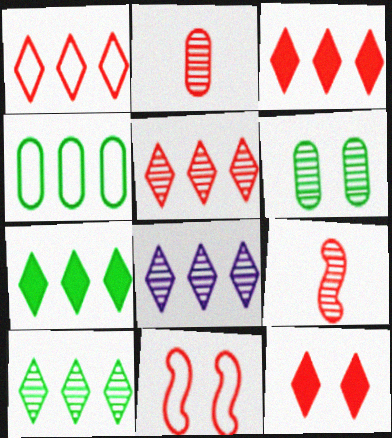[[1, 3, 5], 
[1, 7, 8], 
[2, 3, 11], 
[5, 8, 10], 
[6, 8, 9]]